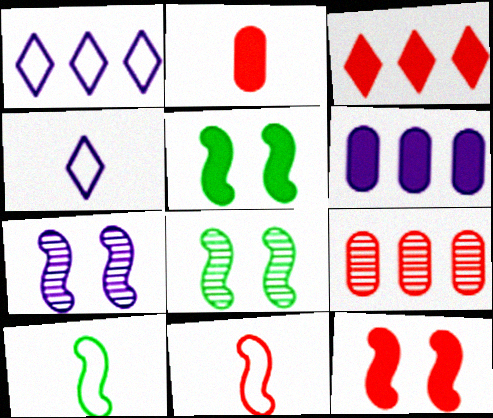[[1, 2, 8], 
[2, 3, 12], 
[4, 5, 9], 
[4, 6, 7]]